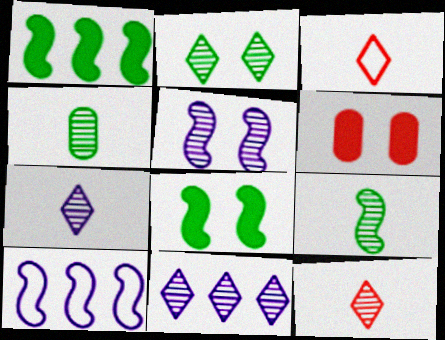[[2, 11, 12]]